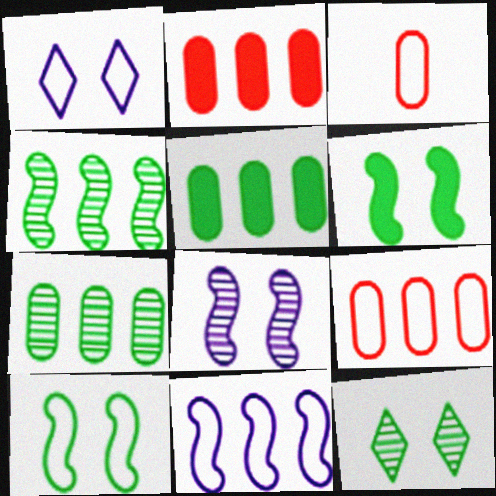[]